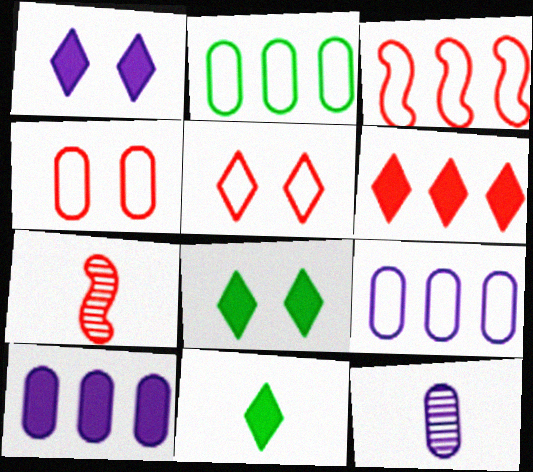[[1, 2, 7], 
[1, 6, 11], 
[3, 8, 12], 
[4, 6, 7], 
[7, 8, 9]]